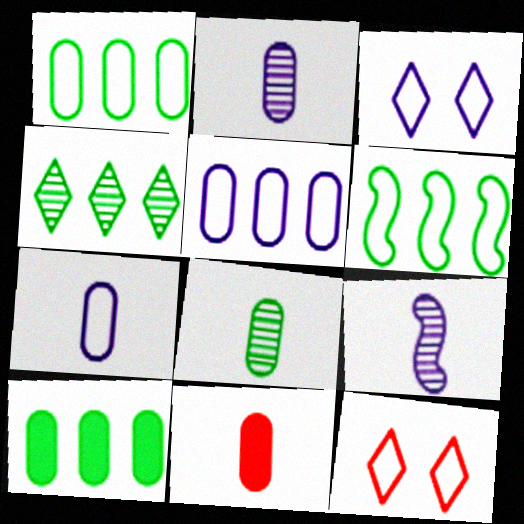[[4, 6, 10], 
[6, 7, 12], 
[7, 8, 11], 
[9, 10, 12]]